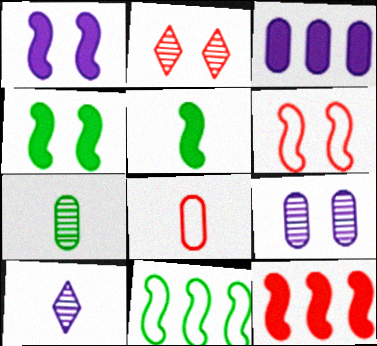[[1, 5, 12], 
[2, 8, 12], 
[5, 8, 10]]